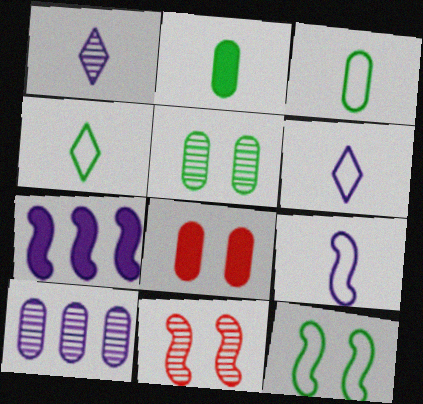[[3, 8, 10]]